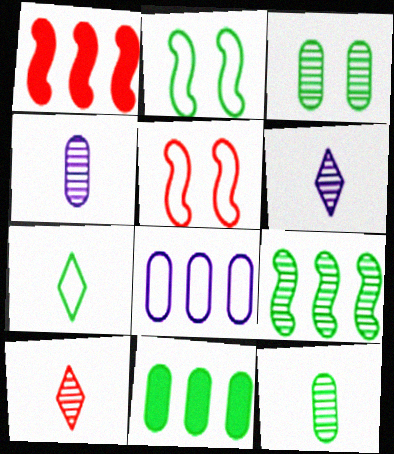[[5, 6, 11], 
[5, 7, 8]]